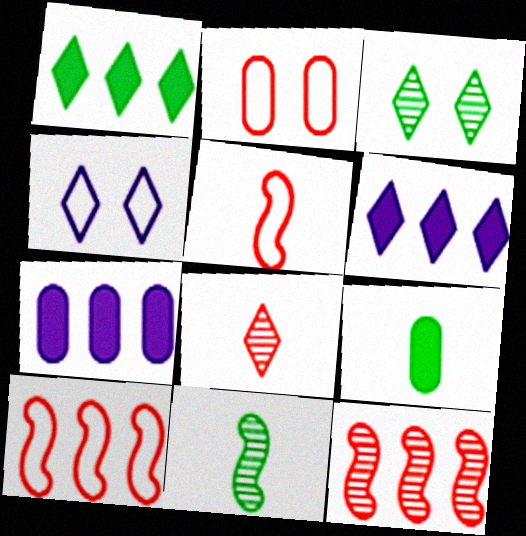[[1, 4, 8], 
[2, 6, 11], 
[3, 5, 7], 
[4, 9, 12]]